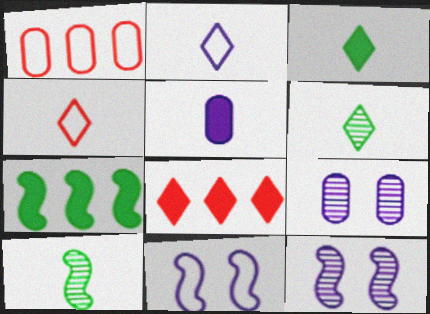[[1, 3, 12], 
[4, 5, 10], 
[4, 7, 9]]